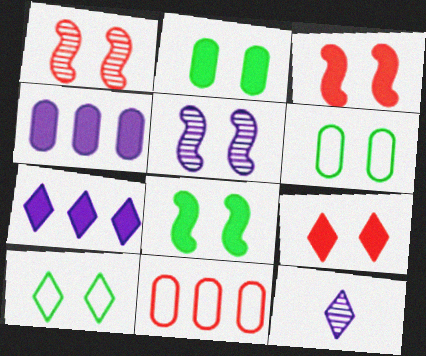[[5, 6, 9], 
[8, 11, 12]]